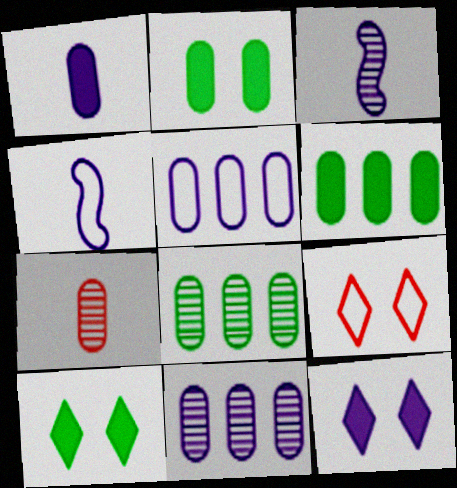[[2, 5, 7], 
[3, 5, 12], 
[3, 6, 9], 
[4, 11, 12]]